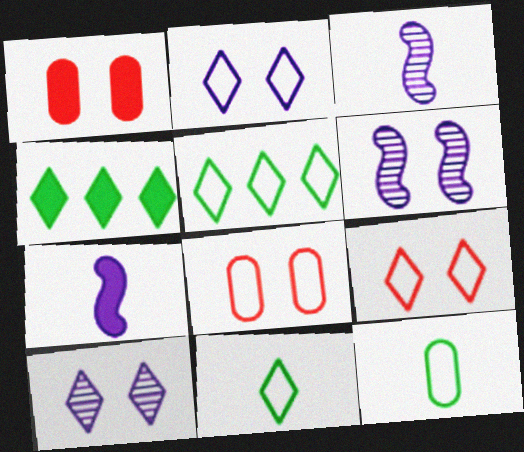[[1, 3, 5], 
[1, 4, 7], 
[3, 4, 8]]